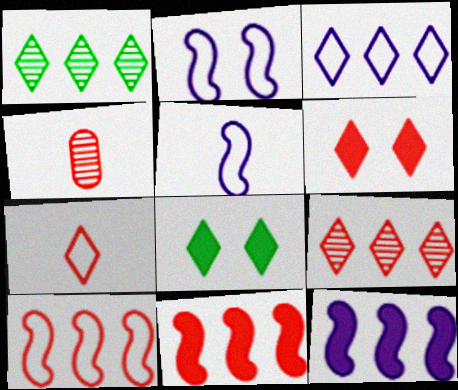[[4, 6, 10], 
[6, 7, 9]]